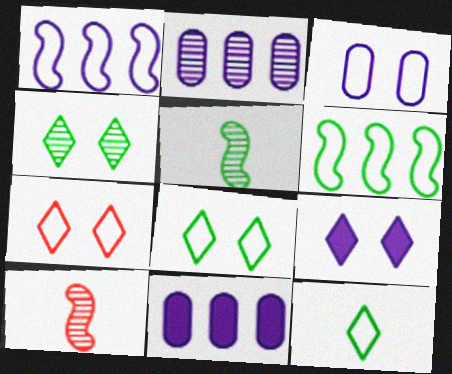[[2, 4, 10], 
[4, 7, 9], 
[5, 7, 11], 
[8, 10, 11]]